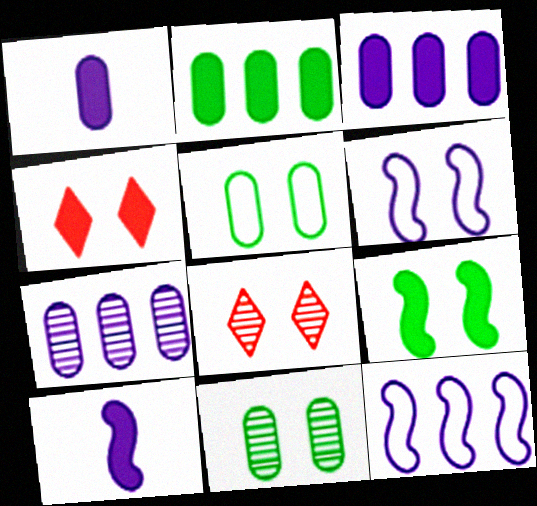[[2, 4, 10], 
[4, 6, 11]]